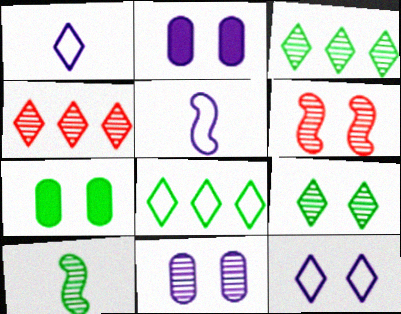[[4, 5, 7], 
[4, 10, 11], 
[6, 7, 12], 
[6, 9, 11], 
[7, 8, 10]]